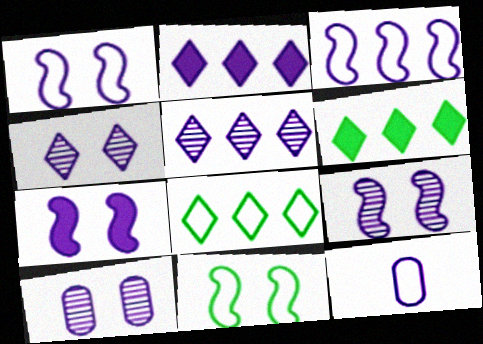[[1, 7, 9], 
[2, 9, 12], 
[4, 9, 10], 
[5, 7, 12]]